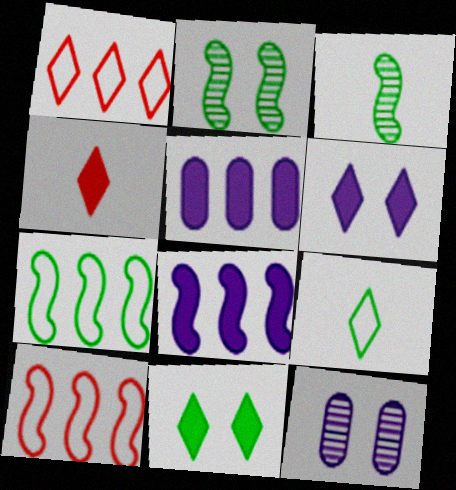[[4, 7, 12]]